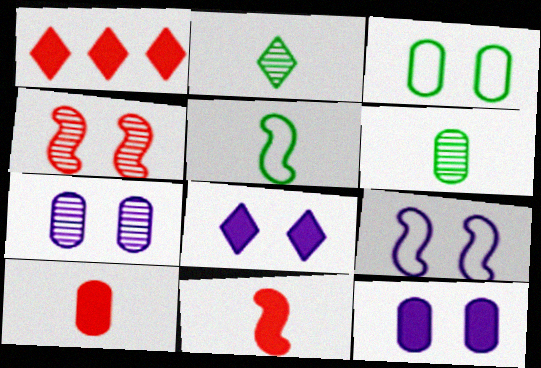[[1, 5, 7], 
[1, 6, 9], 
[3, 4, 8], 
[7, 8, 9]]